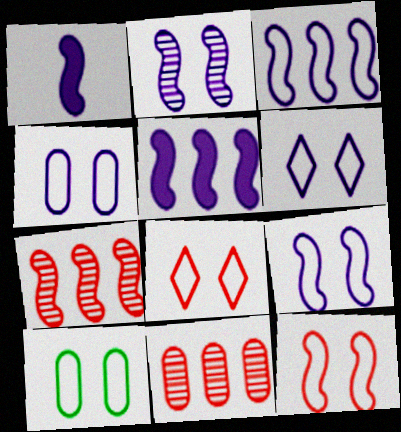[[1, 2, 3], 
[4, 6, 9], 
[6, 10, 12], 
[8, 9, 10]]